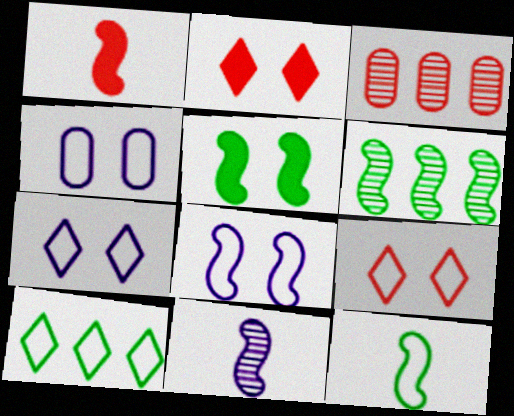[[1, 3, 9], 
[1, 6, 8], 
[1, 11, 12], 
[4, 7, 8], 
[5, 6, 12]]